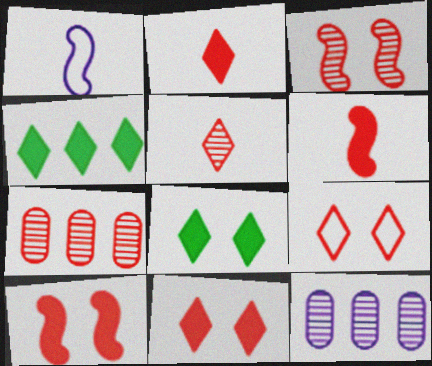[[1, 7, 8], 
[3, 5, 7], 
[6, 7, 9]]